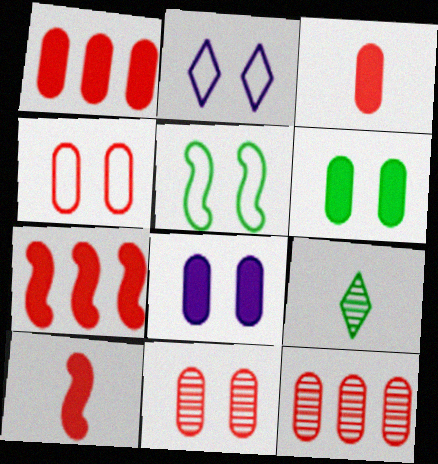[[2, 4, 5], 
[3, 4, 12]]